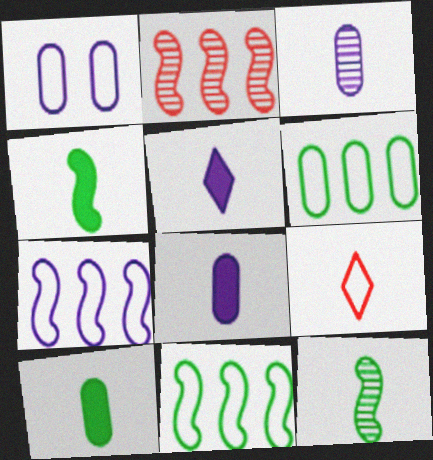[[1, 9, 11], 
[3, 4, 9], 
[8, 9, 12]]